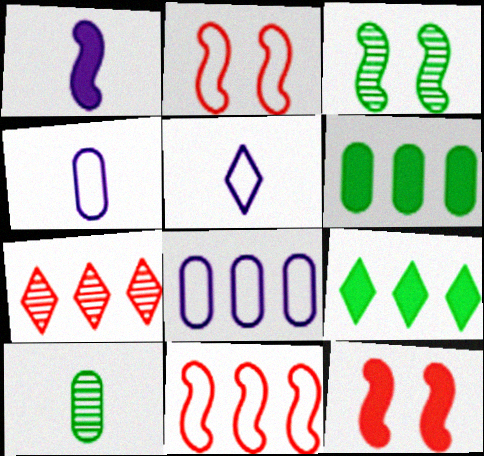[[1, 3, 11]]